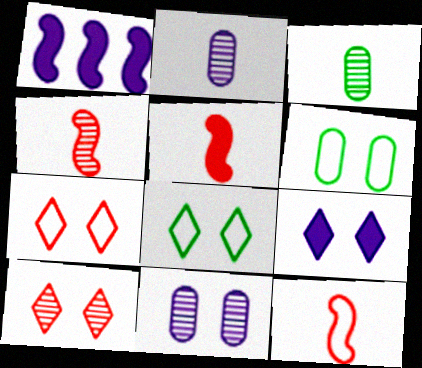[[1, 3, 7], 
[4, 5, 12], 
[8, 9, 10]]